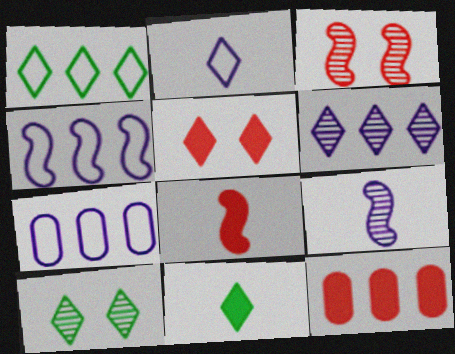[[1, 10, 11], 
[3, 7, 11], 
[5, 8, 12], 
[7, 8, 10]]